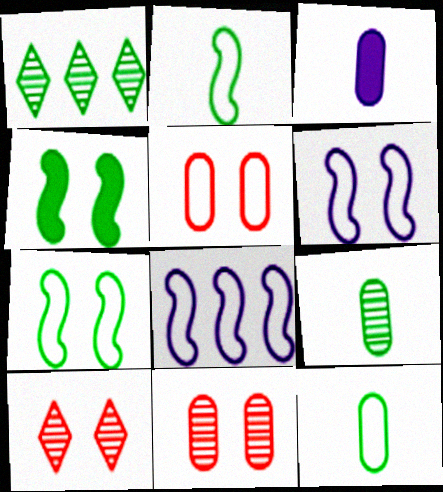[[1, 4, 12]]